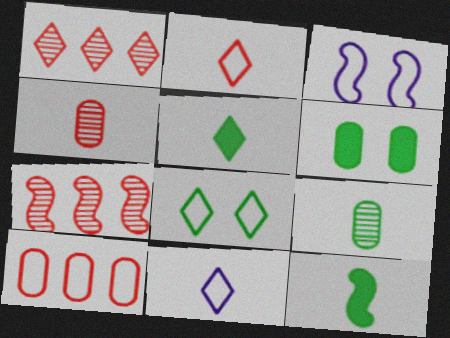[[3, 7, 12], 
[4, 11, 12], 
[6, 7, 11]]